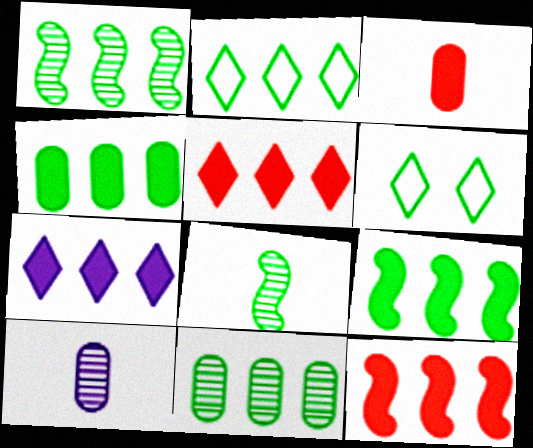[[1, 2, 4], 
[2, 9, 11], 
[4, 6, 8], 
[4, 7, 12], 
[6, 10, 12]]